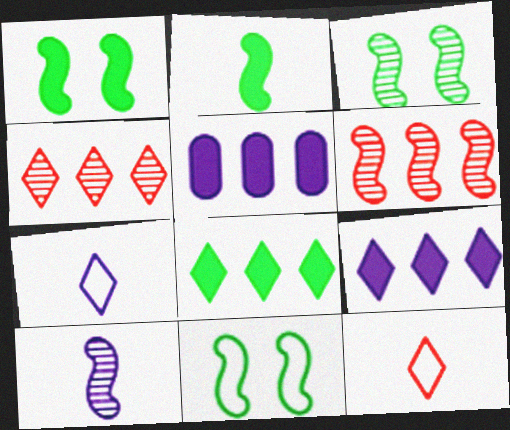[[1, 3, 11], 
[3, 5, 12], 
[3, 6, 10]]